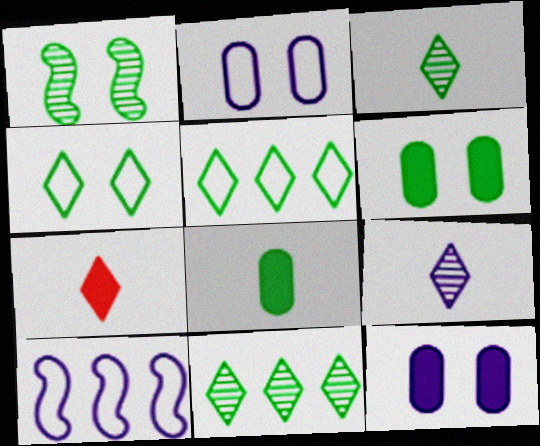[[1, 4, 6], 
[1, 5, 8], 
[9, 10, 12]]